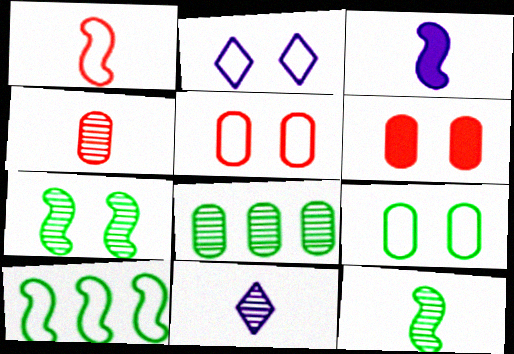[[1, 3, 12], 
[2, 6, 7], 
[4, 11, 12], 
[6, 10, 11]]